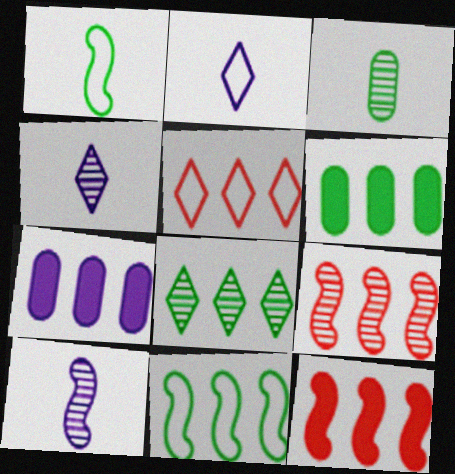[[6, 8, 11]]